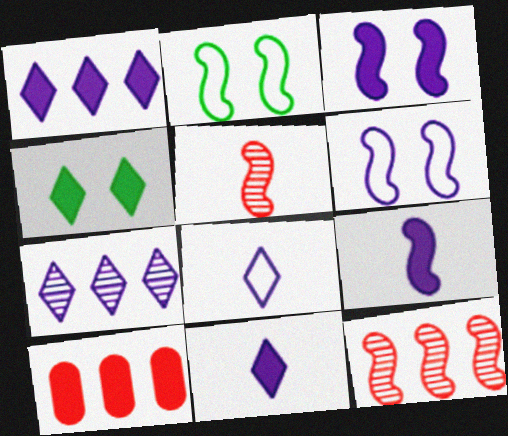[[2, 9, 12], 
[4, 9, 10]]